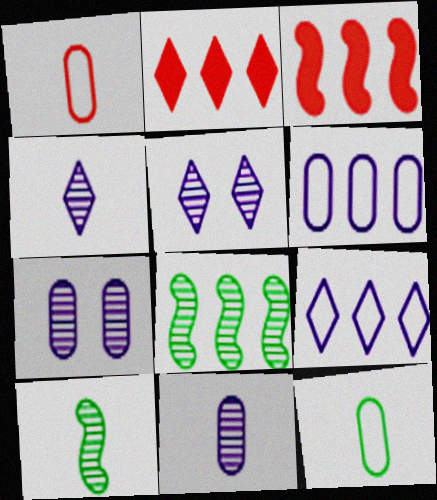[[2, 6, 8], 
[3, 5, 12]]